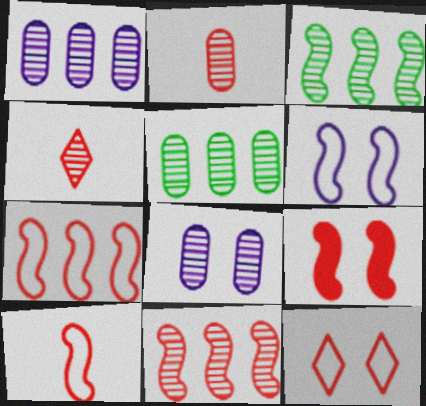[[2, 5, 8], 
[3, 4, 8], 
[9, 10, 11]]